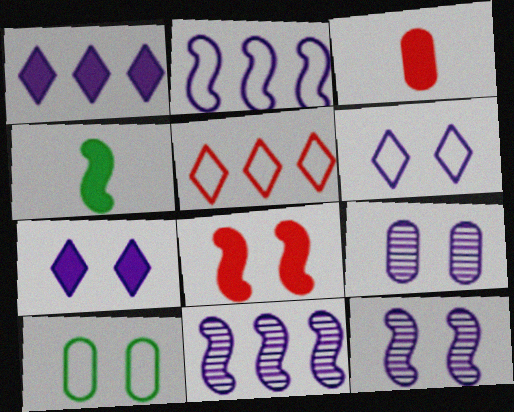[[4, 5, 9]]